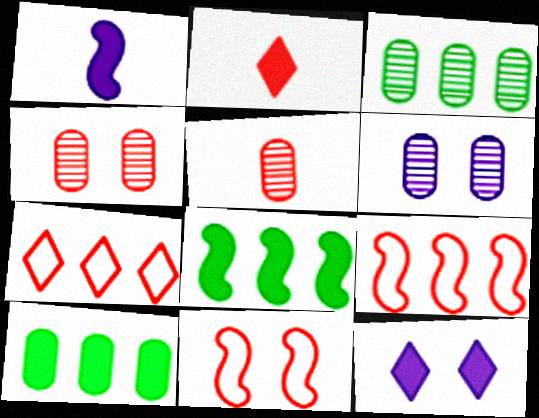[[2, 4, 9], 
[3, 5, 6]]